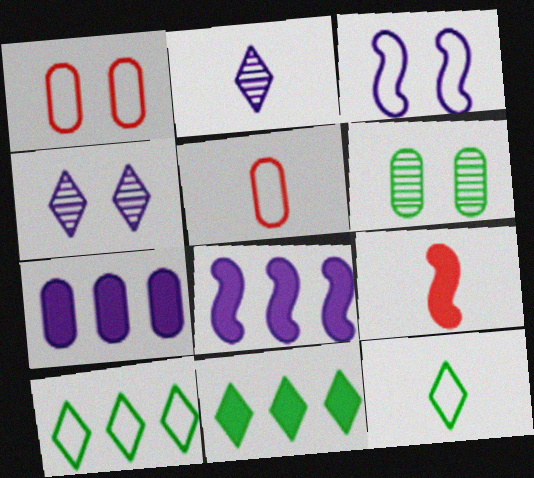[[2, 3, 7], 
[3, 5, 10], 
[5, 6, 7]]